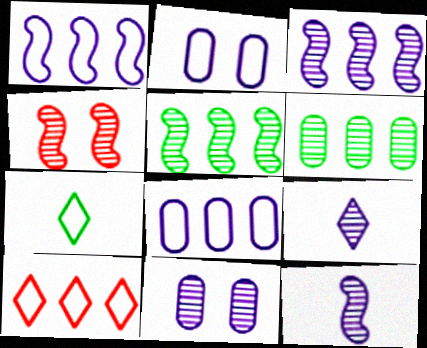[[3, 9, 11], 
[4, 5, 12], 
[4, 6, 9]]